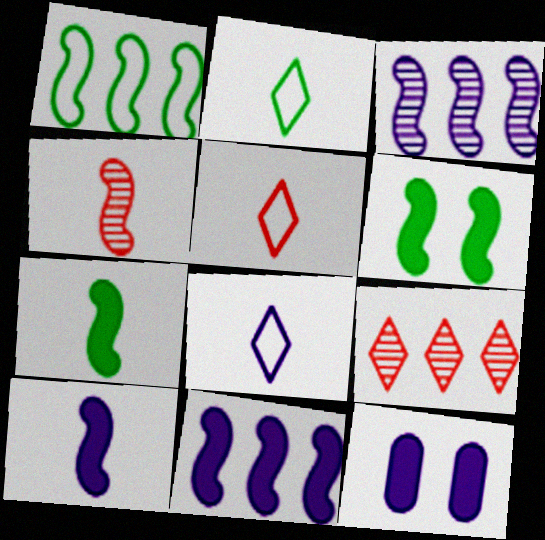[[2, 5, 8], 
[3, 8, 12]]